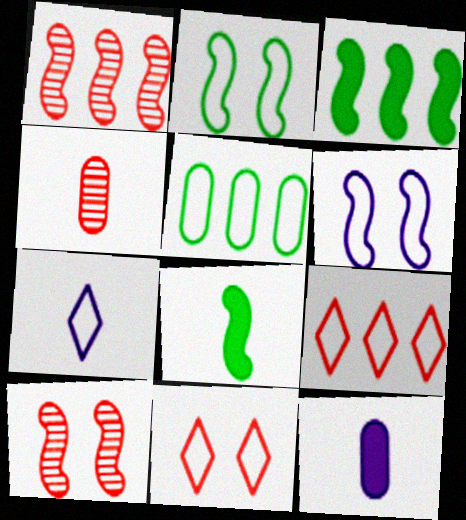[[1, 6, 8], 
[4, 7, 8]]